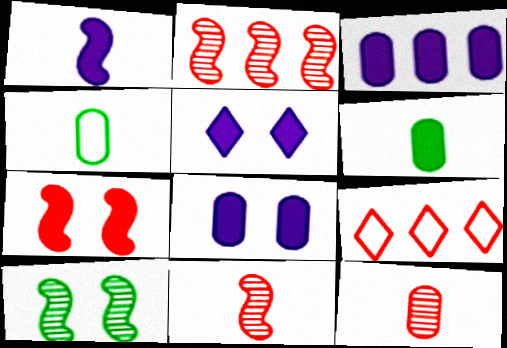[[1, 3, 5], 
[2, 4, 5], 
[7, 9, 12]]